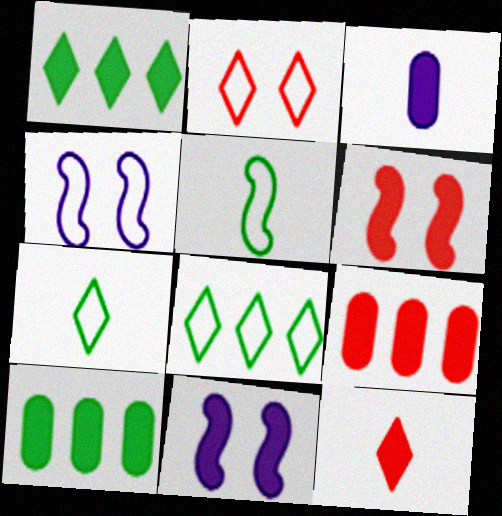[[1, 3, 6], 
[6, 9, 12], 
[10, 11, 12]]